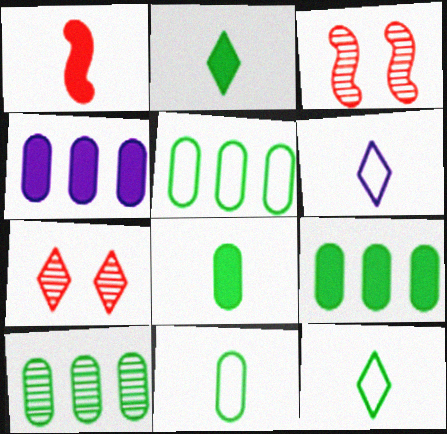[[3, 4, 12], 
[3, 6, 9], 
[5, 9, 10]]